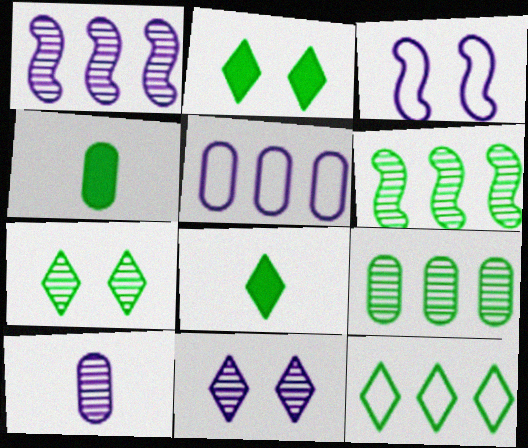[[1, 10, 11], 
[7, 8, 12]]